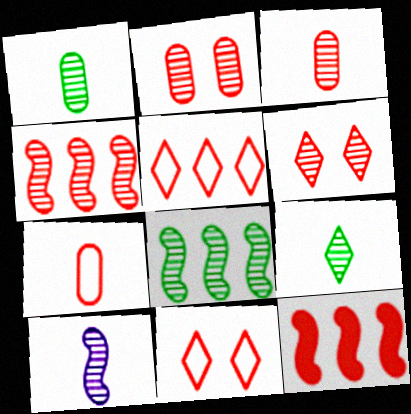[[3, 4, 6], 
[3, 9, 10], 
[3, 11, 12], 
[6, 7, 12]]